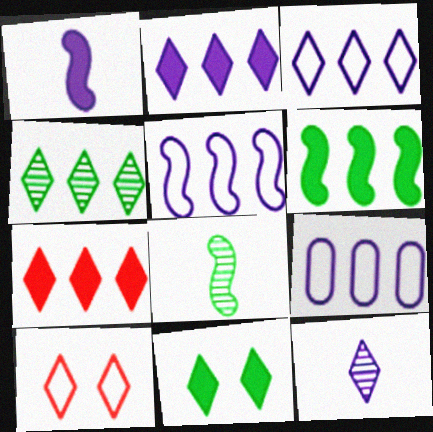[[3, 4, 7], 
[3, 5, 9]]